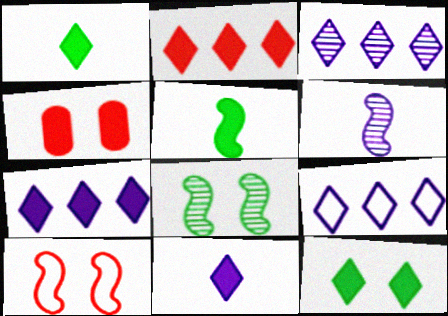[[2, 11, 12], 
[3, 7, 9], 
[4, 5, 7]]